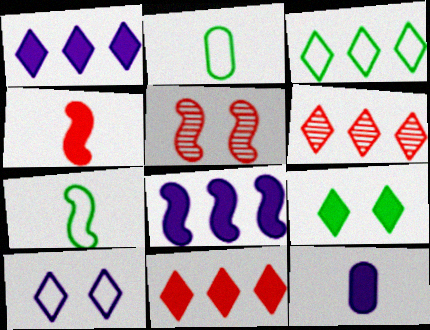[[1, 2, 5], 
[1, 3, 6], 
[3, 5, 12], 
[5, 7, 8]]